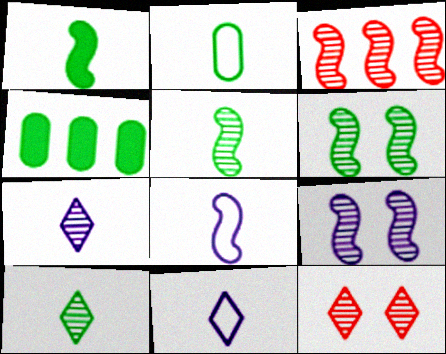[[1, 2, 10], 
[3, 5, 9], 
[4, 8, 12]]